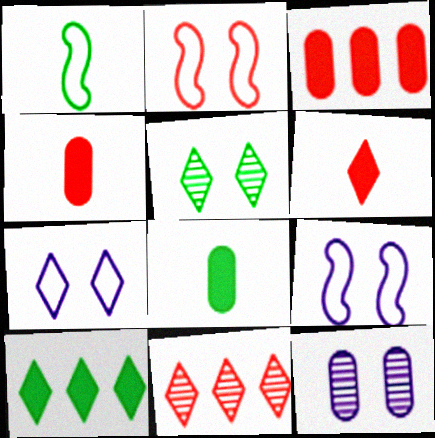[[2, 4, 11], 
[8, 9, 11]]